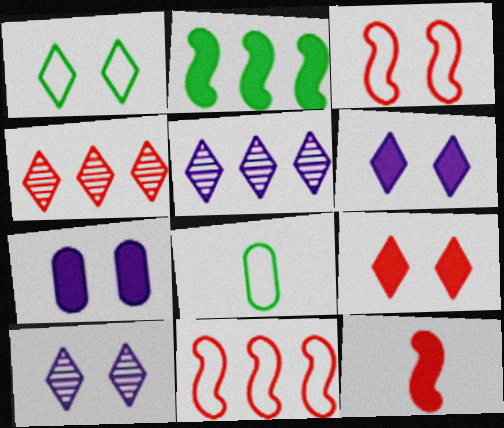[[1, 9, 10]]